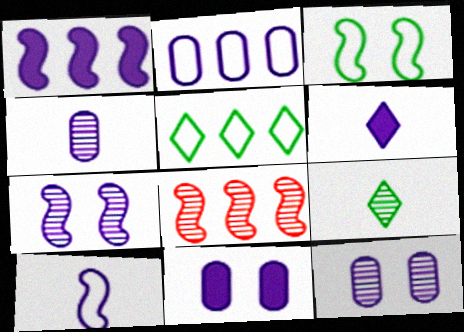[[1, 6, 11], 
[1, 7, 10], 
[2, 4, 11], 
[2, 6, 7], 
[4, 6, 10], 
[8, 9, 12]]